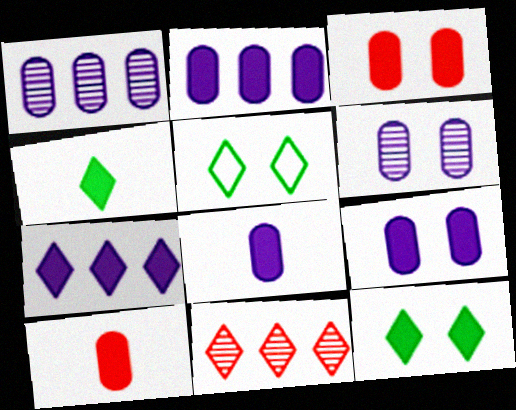[[2, 8, 9]]